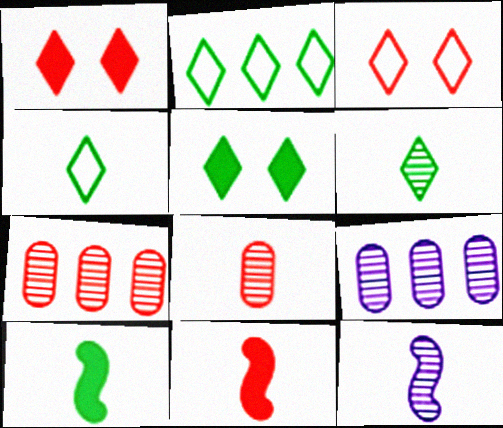[[2, 5, 6], 
[3, 7, 11], 
[3, 9, 10], 
[6, 8, 12]]